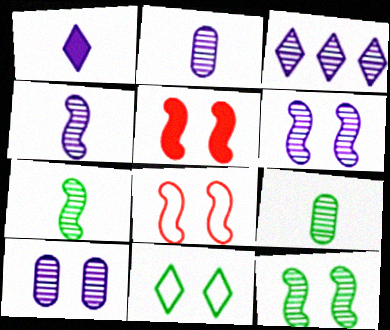[[2, 3, 6], 
[3, 4, 10], 
[5, 10, 11]]